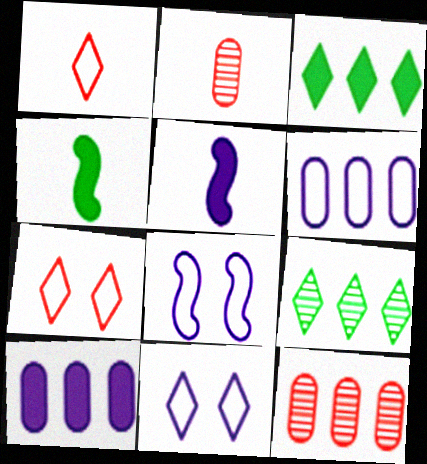[[2, 3, 8], 
[4, 11, 12]]